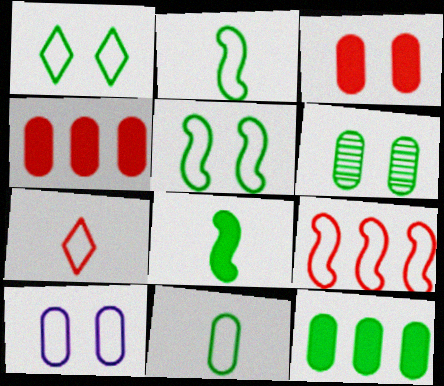[[3, 6, 10], 
[6, 11, 12]]